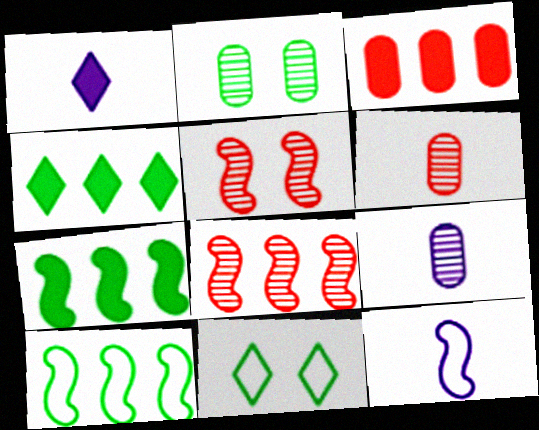[[1, 9, 12], 
[5, 7, 12]]